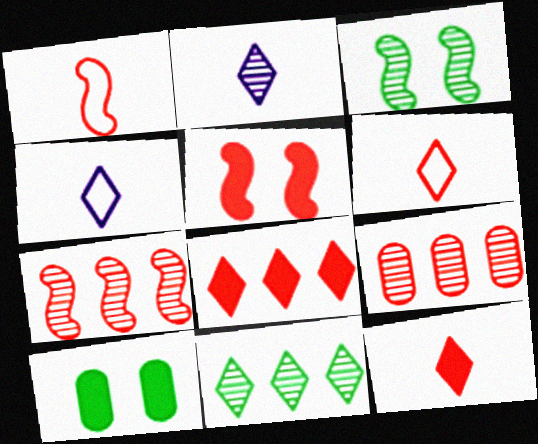[[1, 5, 7], 
[2, 3, 9], 
[4, 7, 10], 
[5, 6, 9]]